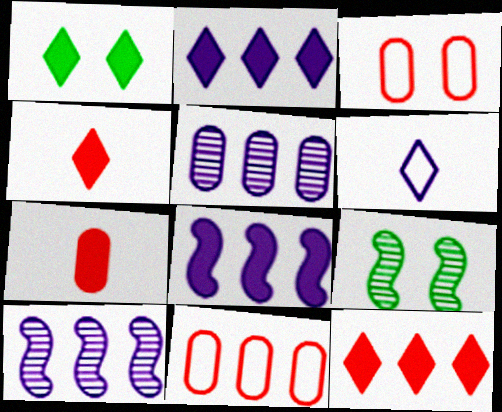[[1, 2, 4], 
[1, 7, 8]]